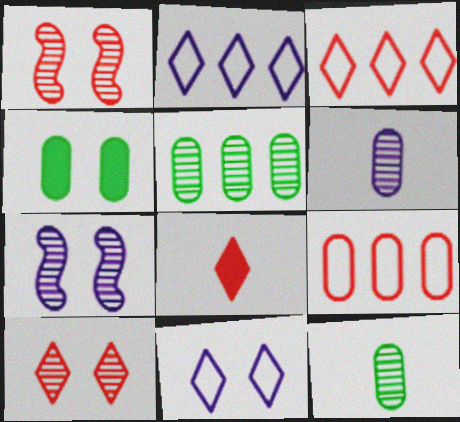[[1, 4, 11], 
[1, 8, 9], 
[3, 8, 10], 
[4, 6, 9]]